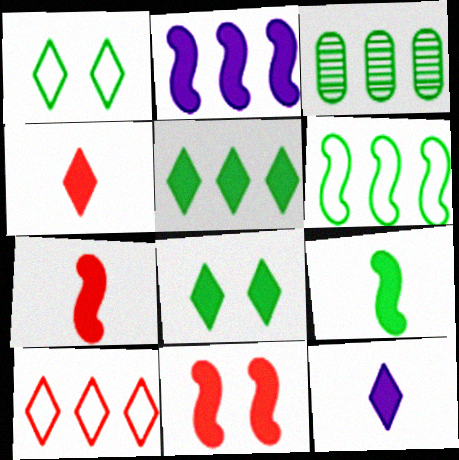[[1, 3, 9], 
[2, 3, 10], 
[2, 9, 11], 
[3, 5, 6]]